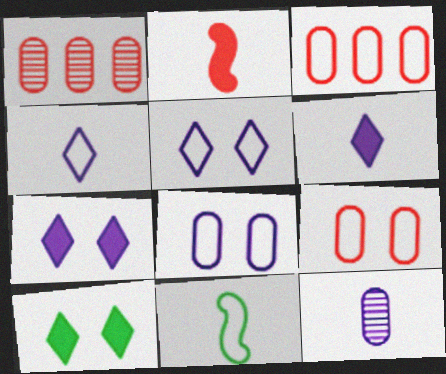[[1, 7, 11], 
[3, 5, 11]]